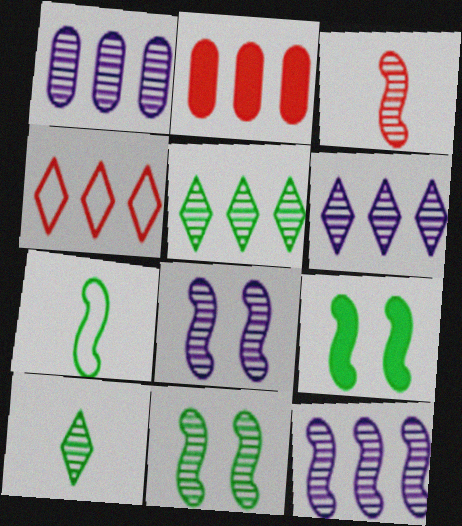[[1, 6, 12], 
[3, 11, 12]]